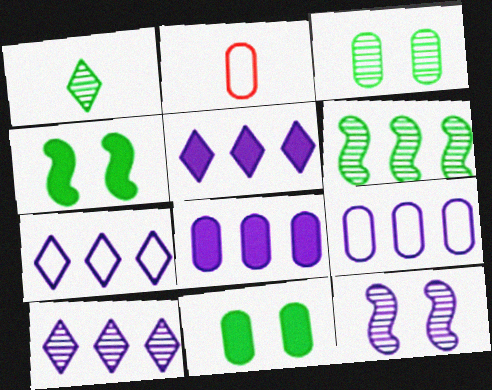[[1, 3, 6], 
[2, 3, 8], 
[2, 4, 10], 
[5, 7, 10]]